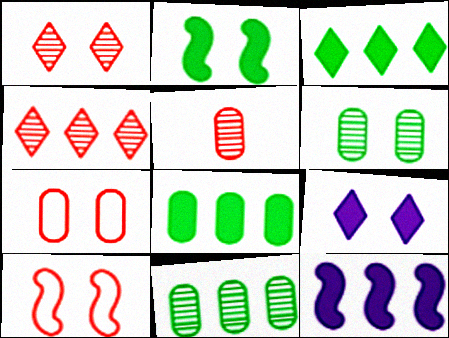[[6, 9, 10]]